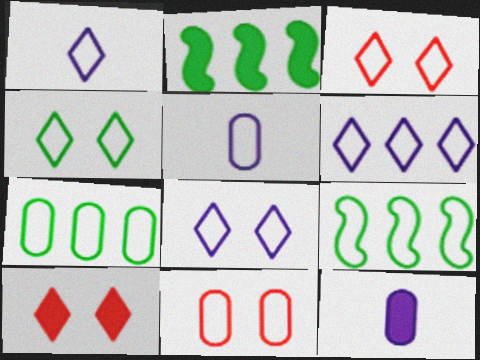[[1, 6, 8], 
[1, 9, 11], 
[2, 10, 12], 
[3, 4, 8], 
[3, 5, 9], 
[5, 7, 11]]